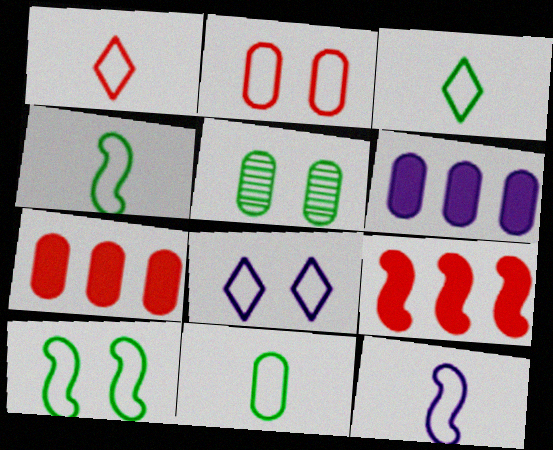[[1, 11, 12], 
[2, 8, 10], 
[3, 4, 11]]